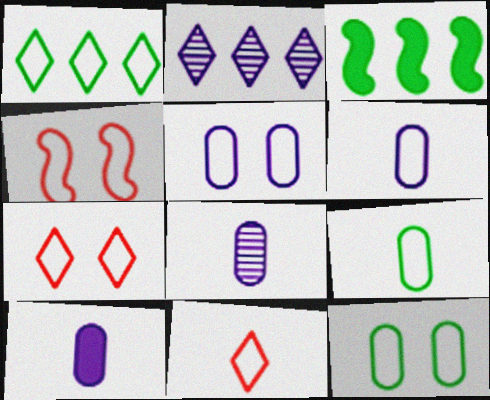[[1, 4, 6], 
[3, 7, 8], 
[6, 8, 10]]